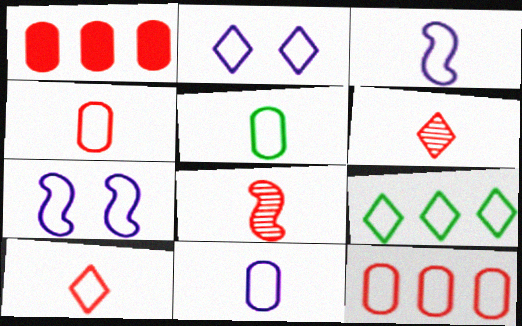[[2, 9, 10], 
[3, 5, 10], 
[4, 5, 11], 
[4, 7, 9]]